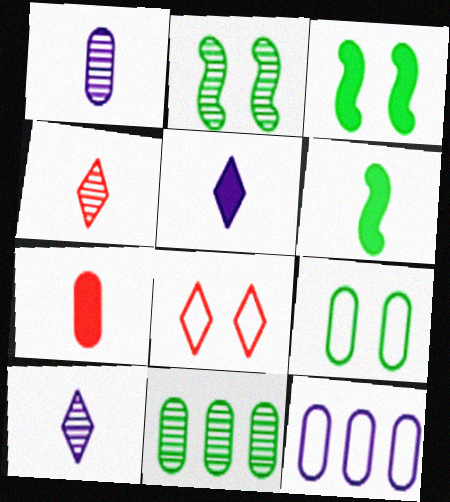[[3, 4, 12], 
[5, 6, 7]]